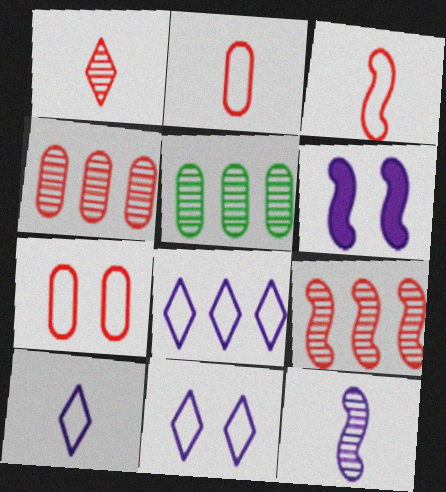[[8, 10, 11]]